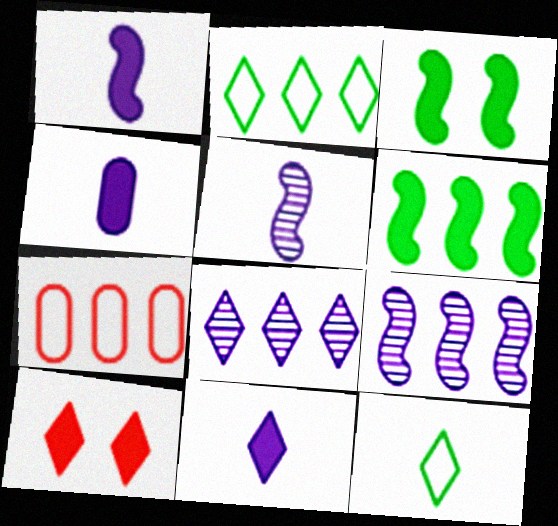[[1, 4, 11], 
[4, 6, 10], 
[6, 7, 8], 
[8, 10, 12]]